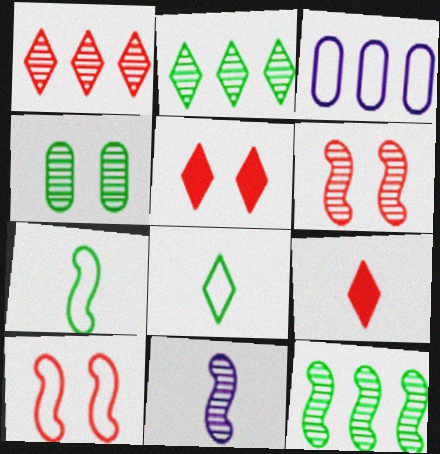[[1, 4, 11], 
[3, 8, 10], 
[6, 11, 12]]